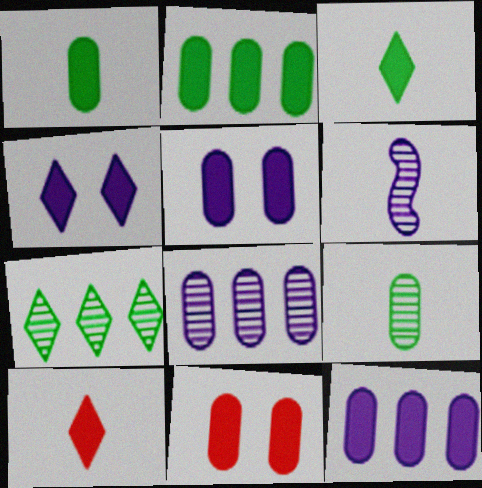[[1, 11, 12]]